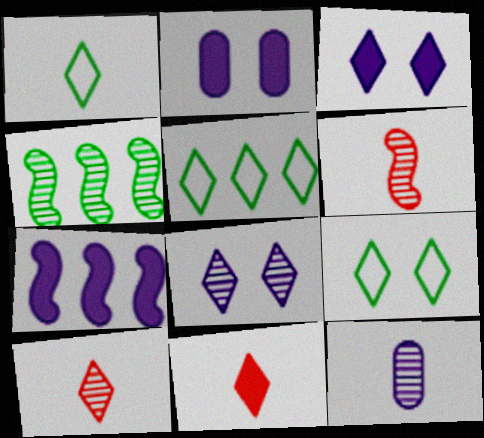[[1, 5, 9], 
[2, 5, 6], 
[3, 5, 10], 
[5, 8, 11]]